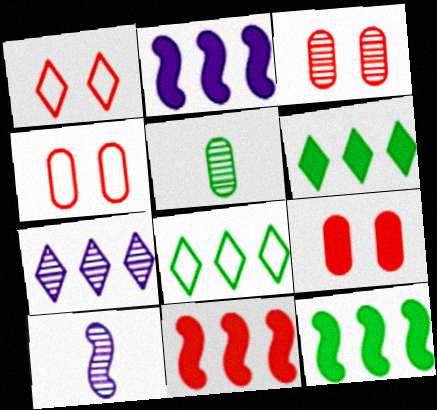[[1, 2, 5], 
[2, 11, 12], 
[3, 4, 9], 
[4, 6, 10], 
[8, 9, 10]]